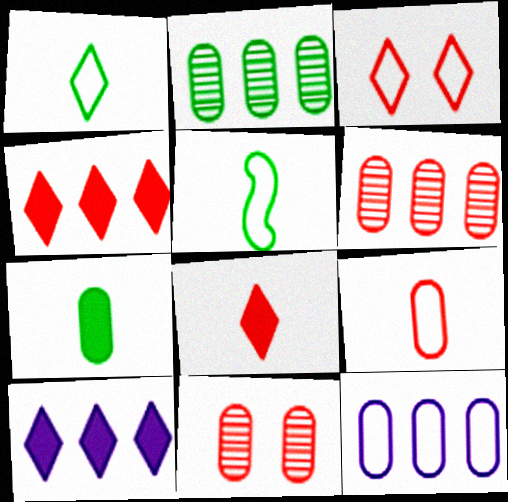[[3, 5, 12], 
[5, 10, 11], 
[7, 11, 12]]